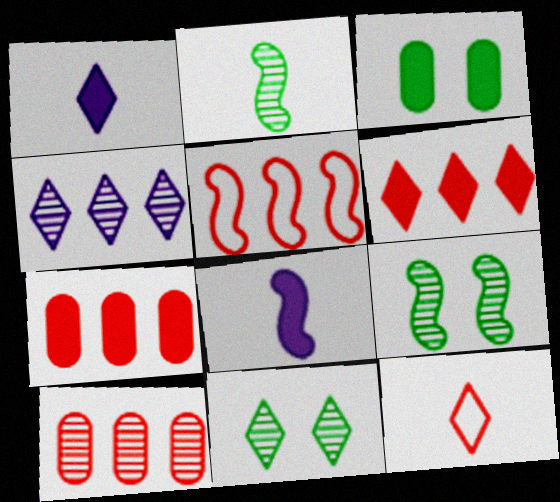[[3, 6, 8], 
[5, 6, 10], 
[5, 8, 9]]